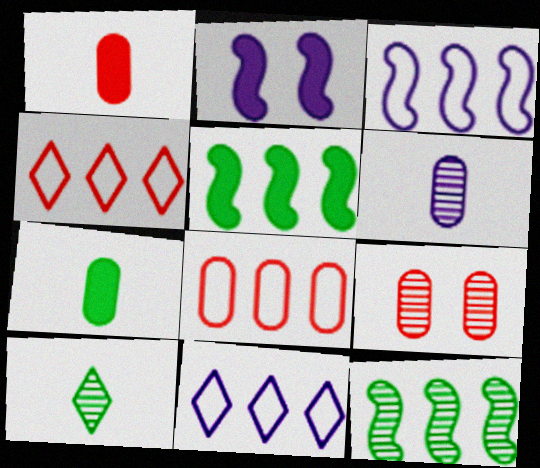[[1, 8, 9], 
[2, 6, 11], 
[2, 8, 10]]